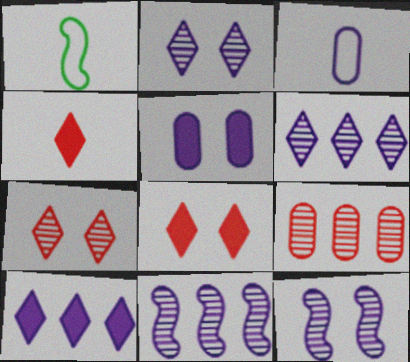[[3, 10, 12]]